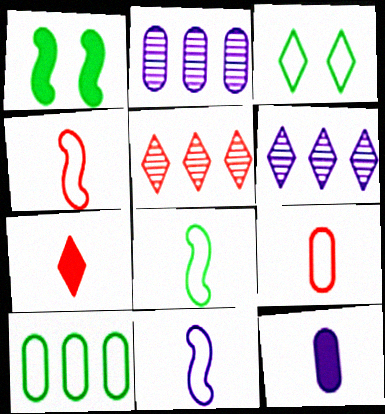[[1, 6, 9], 
[3, 6, 7], 
[3, 8, 10], 
[4, 8, 11]]